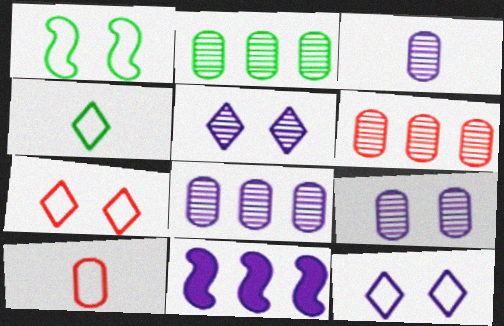[[2, 6, 8], 
[3, 8, 9], 
[3, 11, 12]]